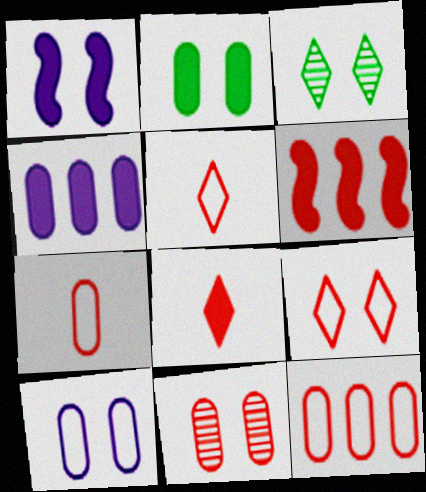[[2, 10, 11], 
[5, 6, 11]]